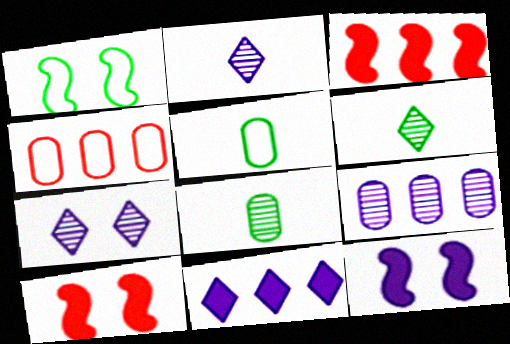[[3, 5, 7], 
[4, 6, 12]]